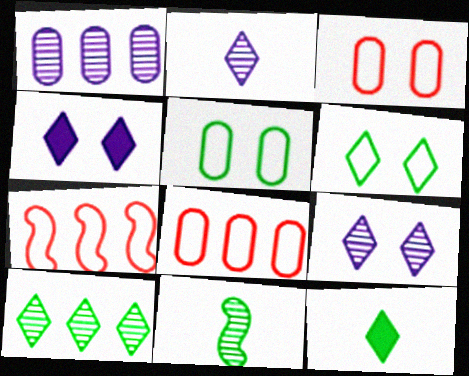[[4, 8, 11], 
[6, 10, 12]]